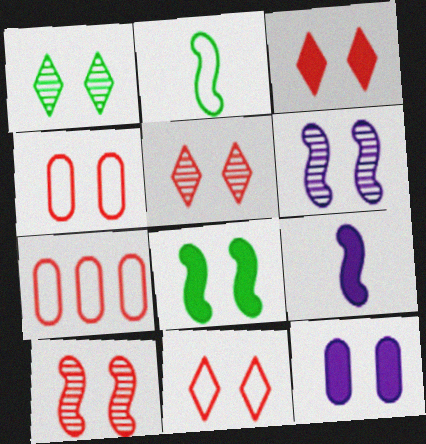[[1, 7, 9], 
[3, 4, 10], 
[3, 5, 11], 
[3, 8, 12]]